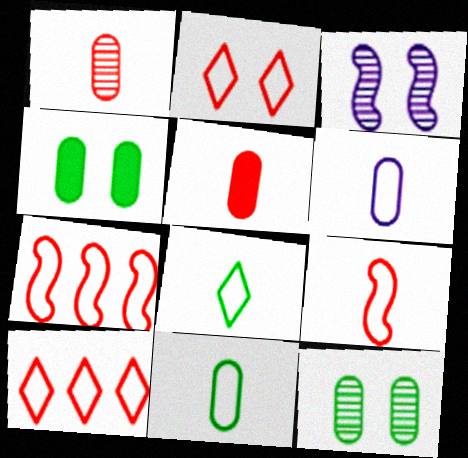[[2, 3, 4], 
[6, 8, 9]]